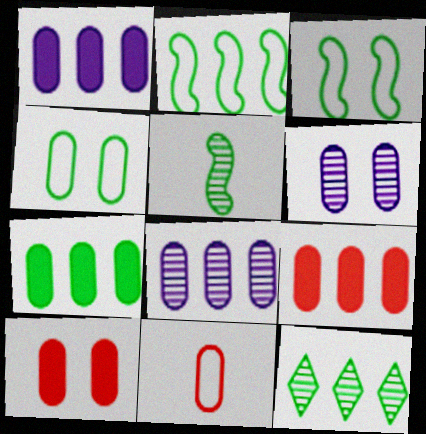[[1, 7, 9], 
[2, 7, 12], 
[4, 6, 10], 
[6, 7, 11]]